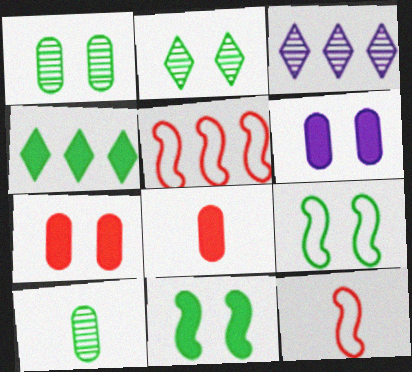[[3, 8, 9], 
[4, 9, 10]]